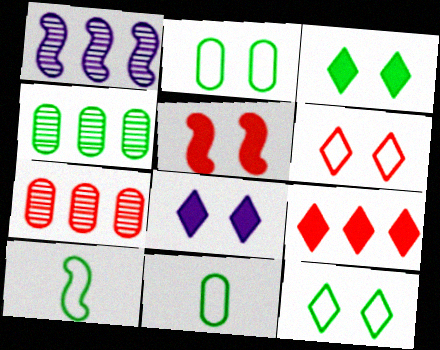[[1, 5, 10], 
[3, 4, 10], 
[7, 8, 10]]